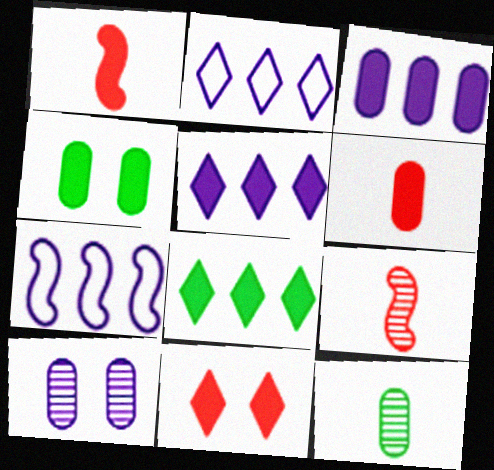[[1, 4, 5], 
[2, 4, 9], 
[3, 4, 6], 
[7, 11, 12]]